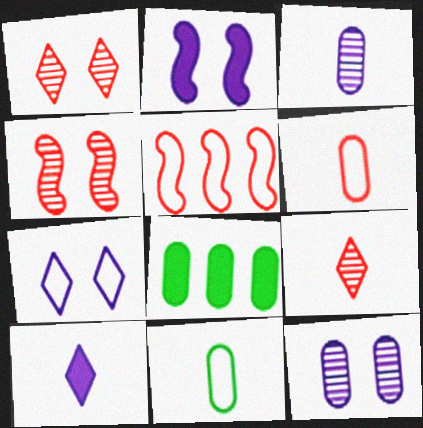[[2, 7, 12], 
[5, 7, 11], 
[6, 8, 12]]